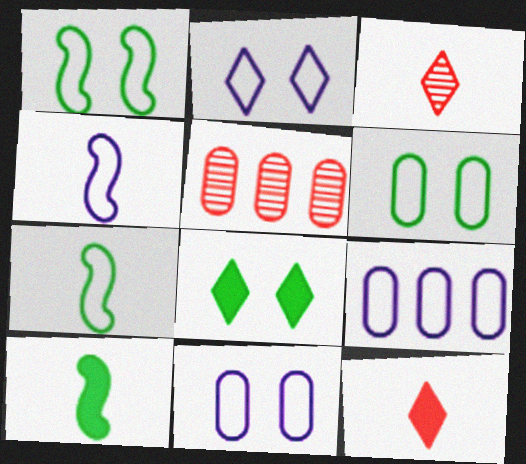[[2, 4, 9], 
[2, 5, 10], 
[4, 5, 8]]